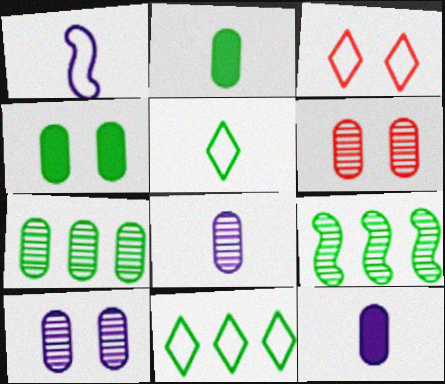[[3, 9, 12], 
[4, 5, 9], 
[6, 7, 8]]